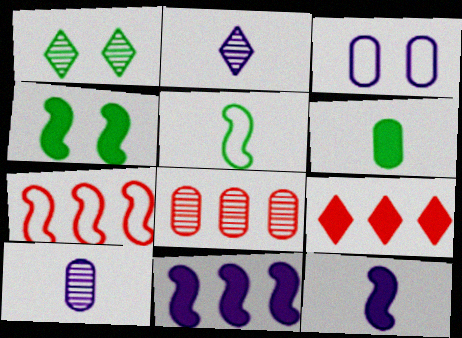[[2, 3, 11], 
[3, 6, 8], 
[7, 8, 9]]